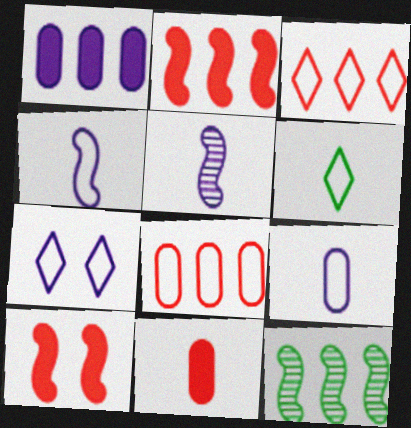[[1, 3, 12], 
[1, 5, 7], 
[3, 6, 7], 
[4, 10, 12], 
[5, 6, 11], 
[7, 11, 12]]